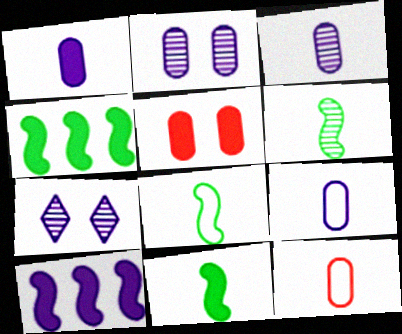[[1, 3, 9], 
[4, 7, 12], 
[6, 8, 11], 
[7, 9, 10]]